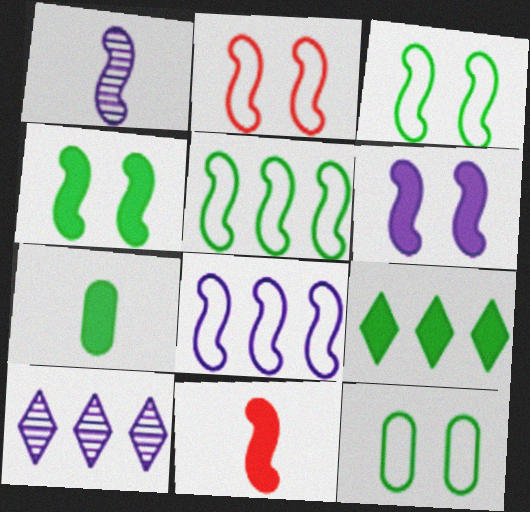[[1, 6, 8], 
[2, 7, 10], 
[4, 7, 9], 
[10, 11, 12]]